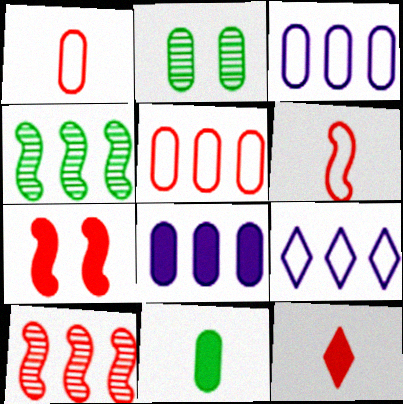[[1, 2, 8], 
[6, 7, 10]]